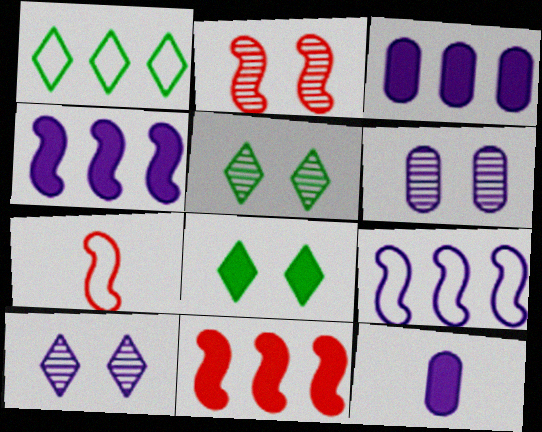[[1, 2, 12], 
[2, 5, 6], 
[2, 7, 11], 
[3, 5, 7], 
[8, 11, 12], 
[9, 10, 12]]